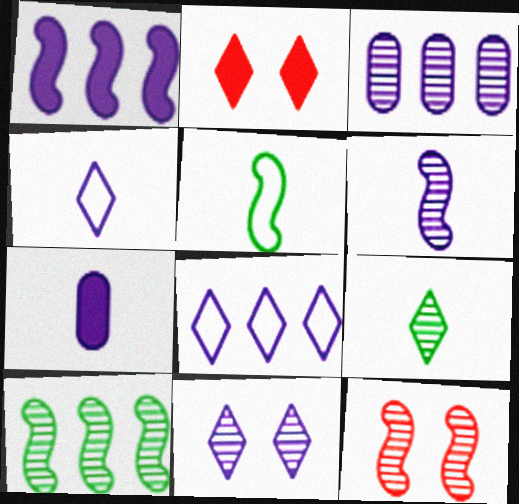[[1, 3, 8], 
[1, 5, 12], 
[2, 3, 5], 
[2, 8, 9], 
[3, 6, 11], 
[3, 9, 12], 
[4, 6, 7], 
[6, 10, 12]]